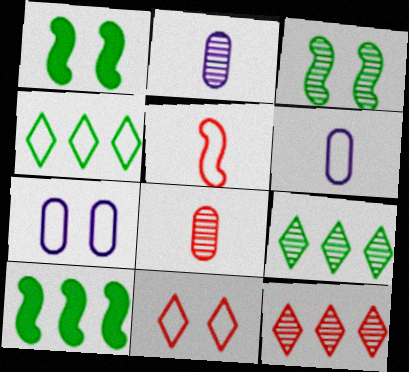[[1, 6, 12], 
[2, 3, 12], 
[2, 10, 11], 
[4, 5, 7]]